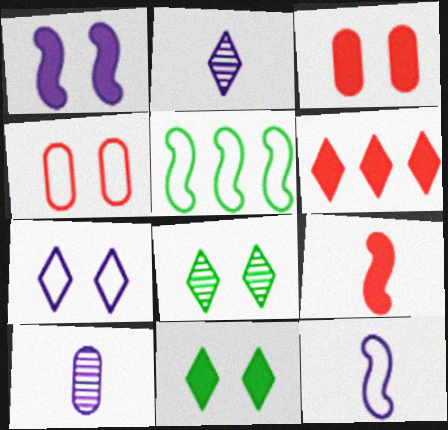[[1, 3, 11], 
[1, 4, 8], 
[2, 3, 5], 
[3, 6, 9]]